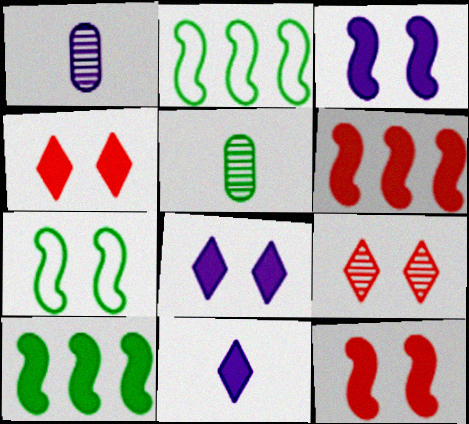[[1, 2, 4]]